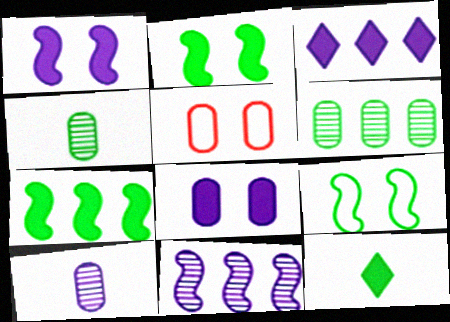[[5, 11, 12], 
[6, 9, 12]]